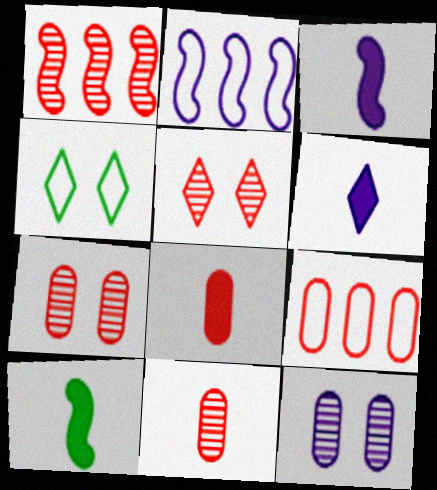[[1, 5, 11], 
[2, 6, 12], 
[6, 8, 10], 
[7, 8, 9]]